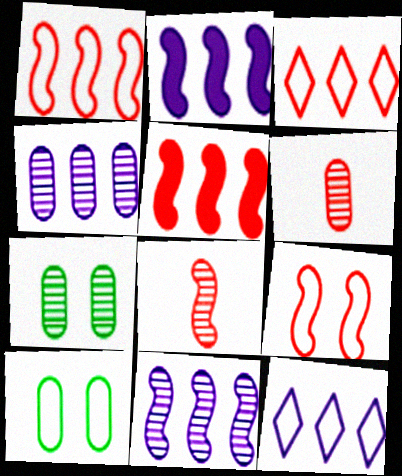[[2, 4, 12], 
[4, 6, 7], 
[5, 8, 9]]